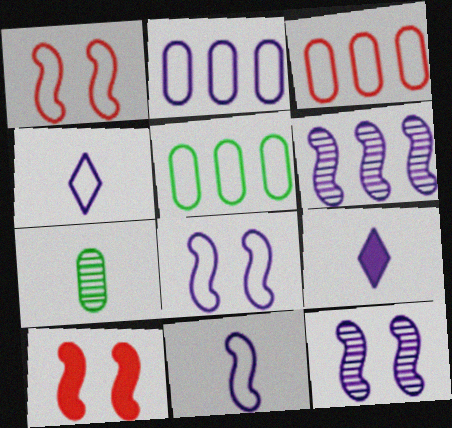[[1, 4, 5], 
[2, 3, 5], 
[2, 4, 8], 
[2, 9, 12]]